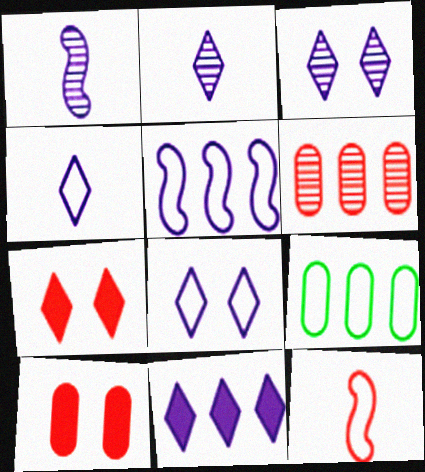[[1, 7, 9], 
[2, 8, 11], 
[3, 4, 11], 
[6, 7, 12], 
[8, 9, 12]]